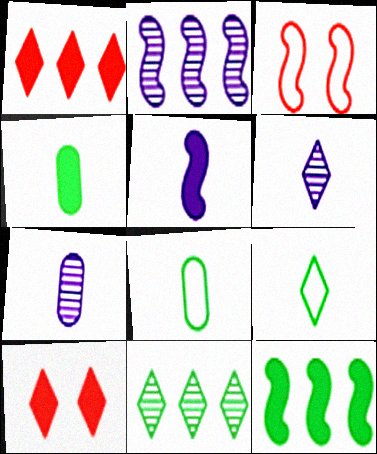[[2, 8, 10]]